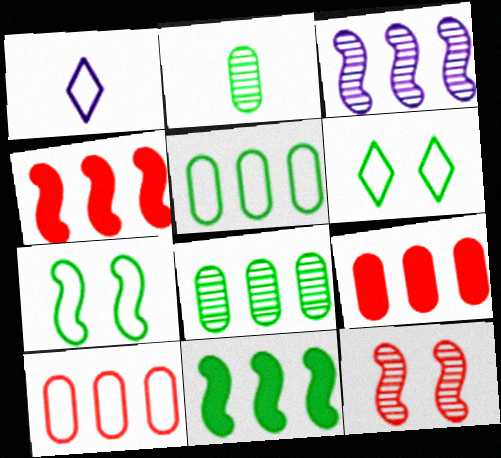[[1, 7, 10], 
[2, 6, 11]]